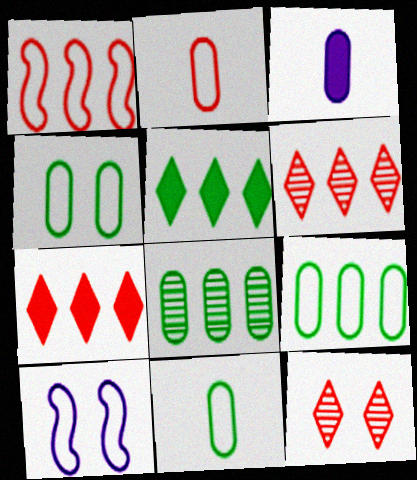[[4, 9, 11]]